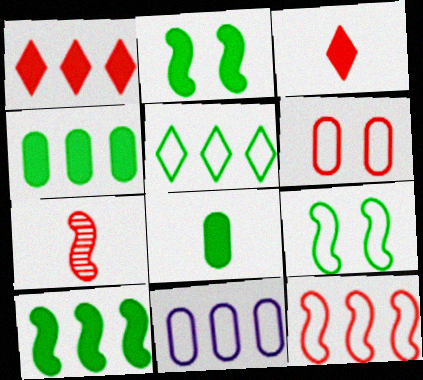[[1, 6, 7], 
[5, 11, 12]]